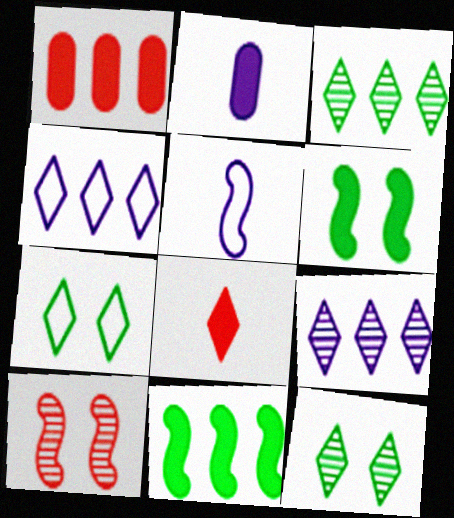[[1, 5, 12], 
[4, 8, 12], 
[5, 10, 11], 
[7, 8, 9]]